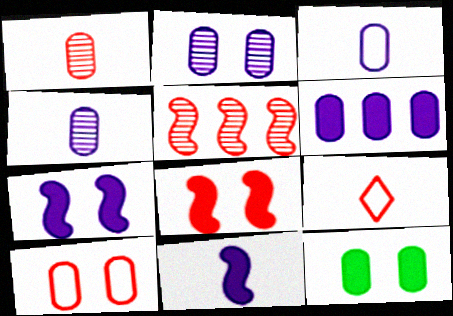[[2, 3, 6], 
[2, 10, 12]]